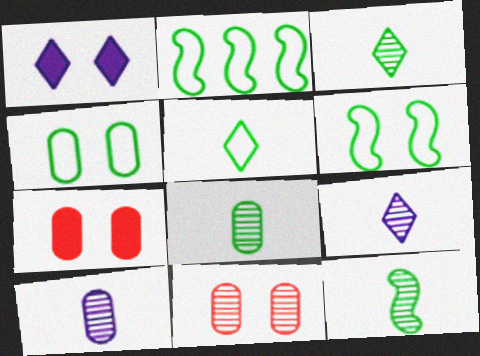[[1, 6, 11], 
[2, 4, 5], 
[2, 7, 9], 
[3, 8, 12]]